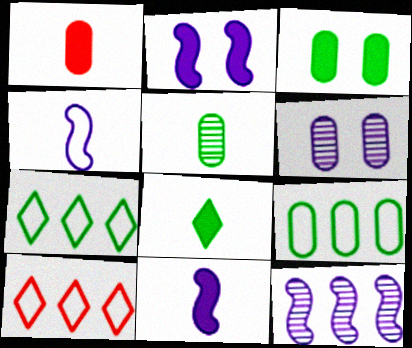[[1, 6, 9], 
[1, 8, 11], 
[2, 4, 12], 
[2, 5, 10], 
[3, 5, 9]]